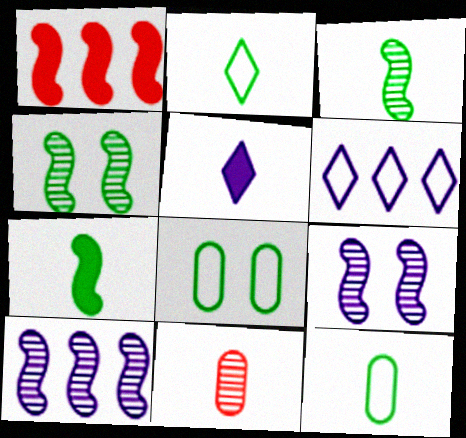[]